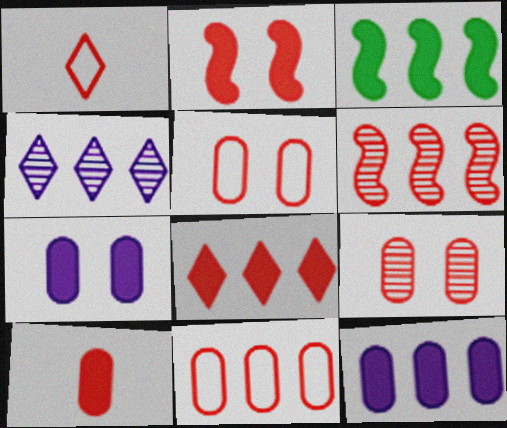[[2, 8, 10], 
[3, 4, 11], 
[3, 8, 12], 
[6, 8, 11], 
[9, 10, 11]]